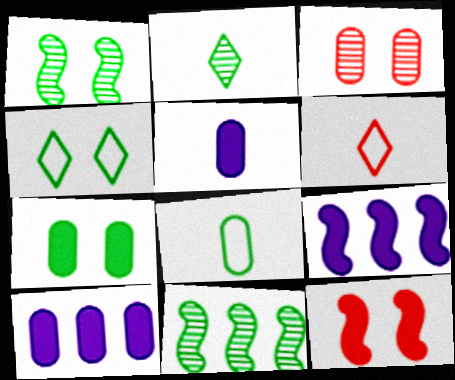[[1, 4, 7], 
[1, 6, 10], 
[3, 8, 10]]